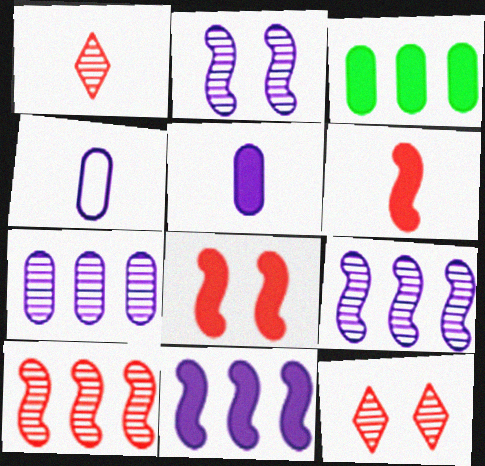[]